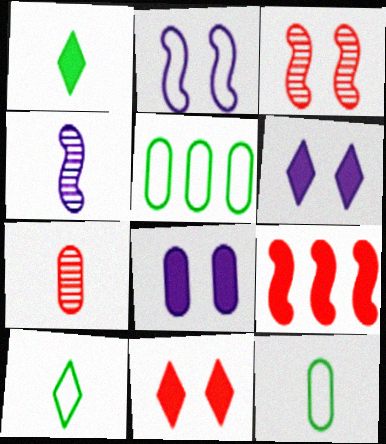[[1, 8, 9], 
[4, 5, 11], 
[5, 7, 8]]